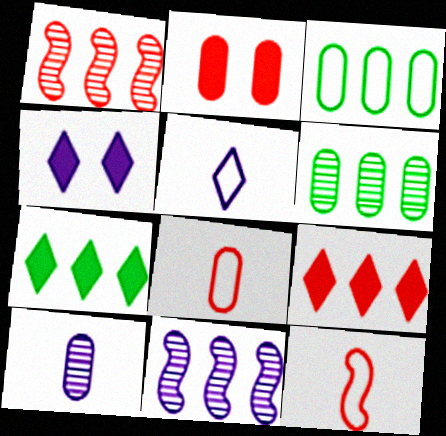[[2, 3, 10], 
[3, 9, 11], 
[4, 6, 12]]